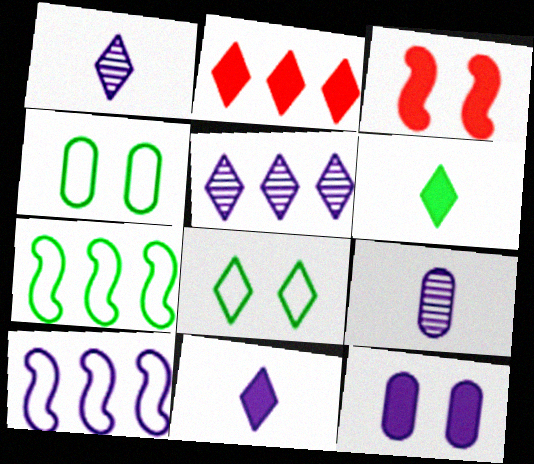[[1, 2, 8], 
[1, 10, 12]]